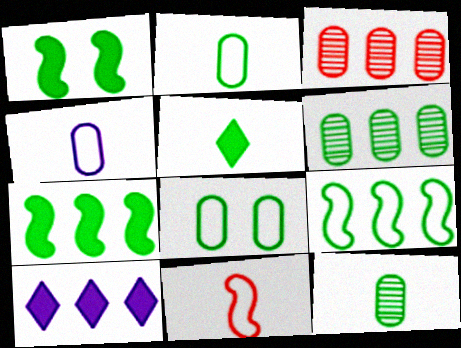[[3, 9, 10]]